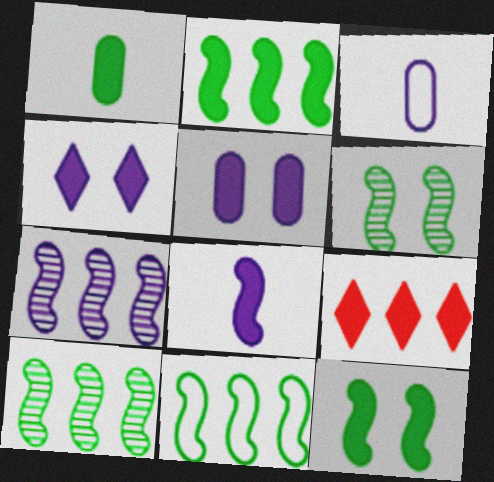[[2, 10, 11], 
[3, 4, 7], 
[3, 6, 9]]